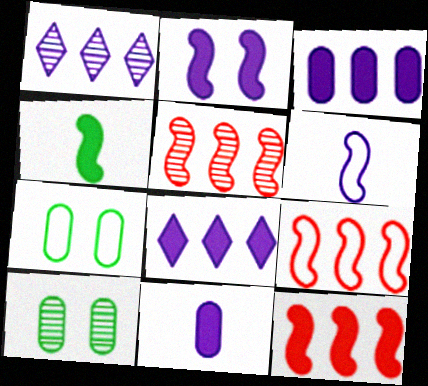[[2, 4, 12], 
[2, 8, 11], 
[5, 9, 12]]